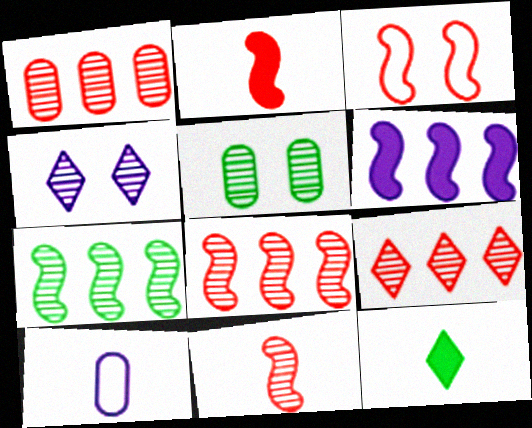[[1, 8, 9], 
[2, 3, 8], 
[4, 6, 10], 
[10, 11, 12]]